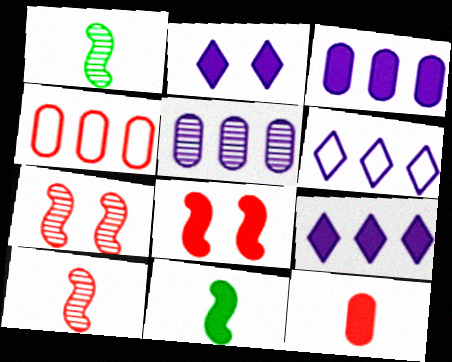[[1, 2, 4]]